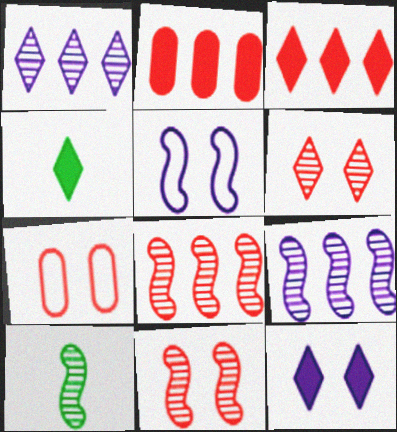[[3, 4, 12], 
[4, 7, 9], 
[9, 10, 11]]